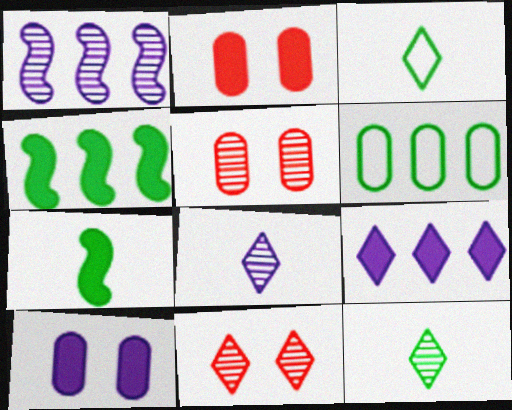[[1, 2, 3], 
[1, 5, 12], 
[2, 7, 9], 
[3, 9, 11]]